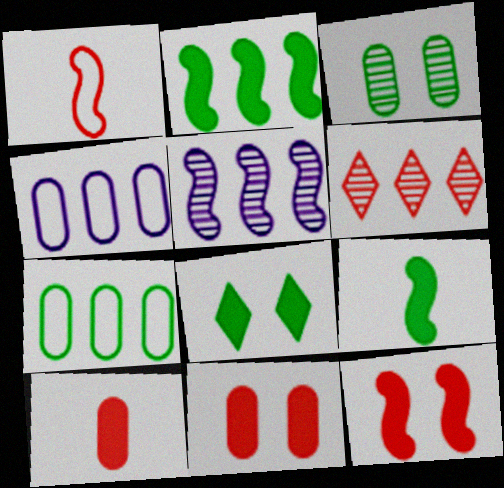[[1, 6, 11], 
[2, 4, 6], 
[3, 4, 10]]